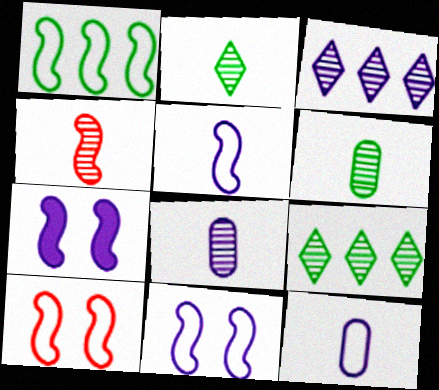[[1, 4, 7], 
[1, 5, 10], 
[2, 4, 8], 
[3, 7, 12]]